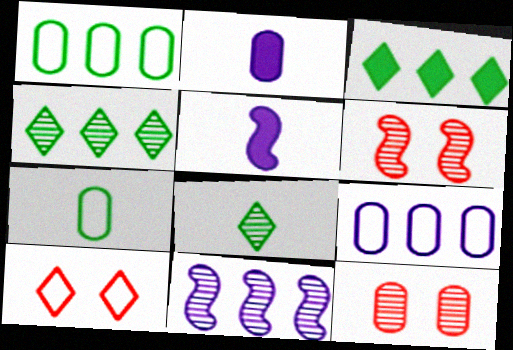[[1, 2, 12], 
[8, 11, 12]]